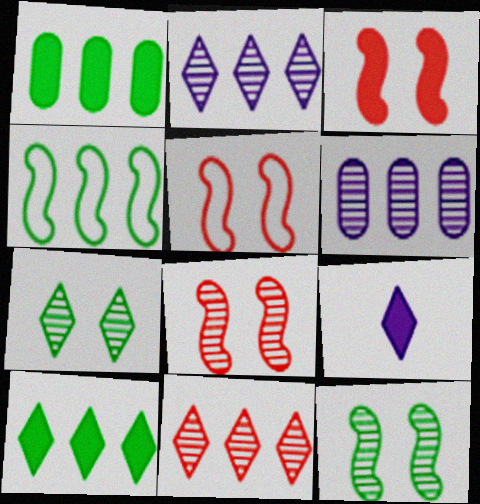[[1, 3, 9], 
[3, 5, 8]]